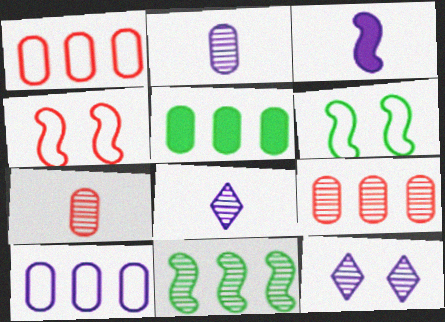[[3, 4, 11], 
[3, 10, 12], 
[4, 5, 8], 
[5, 9, 10], 
[7, 11, 12]]